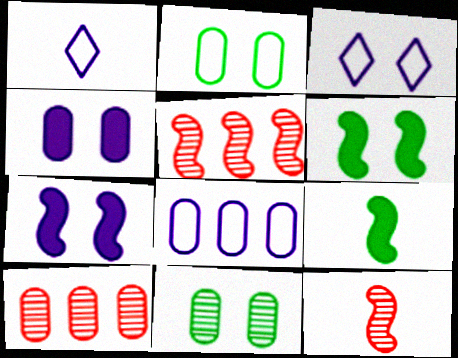[[1, 6, 10], 
[3, 9, 10]]